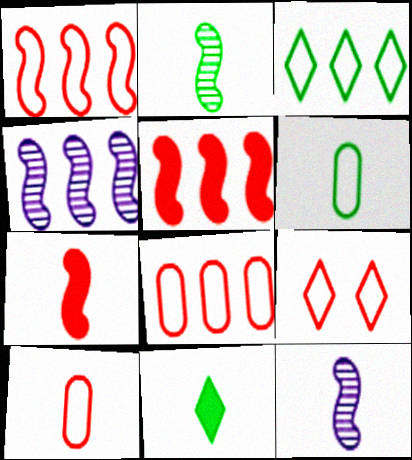[[1, 9, 10], 
[2, 6, 11], 
[10, 11, 12]]